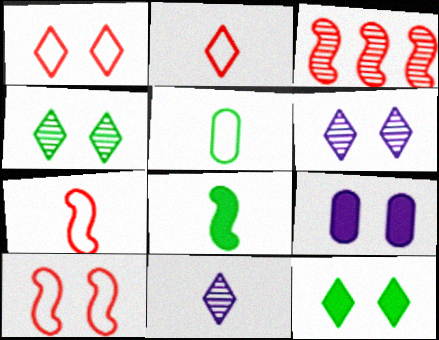[[1, 6, 12], 
[4, 9, 10]]